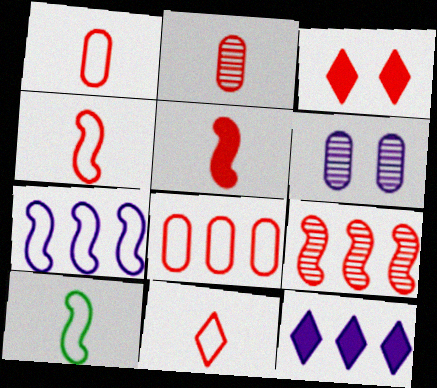[[1, 3, 9], 
[1, 4, 11], 
[2, 5, 11]]